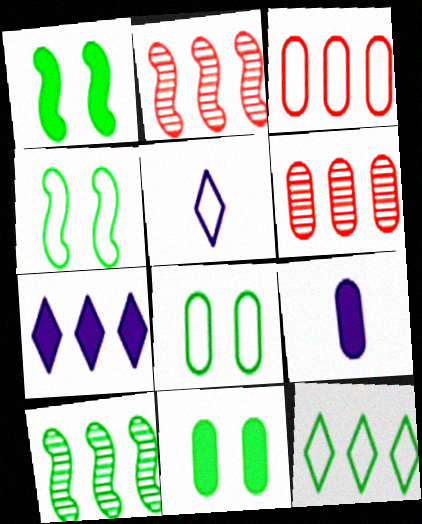[[1, 5, 6], 
[2, 5, 11], 
[3, 4, 5], 
[3, 7, 10], 
[6, 8, 9]]